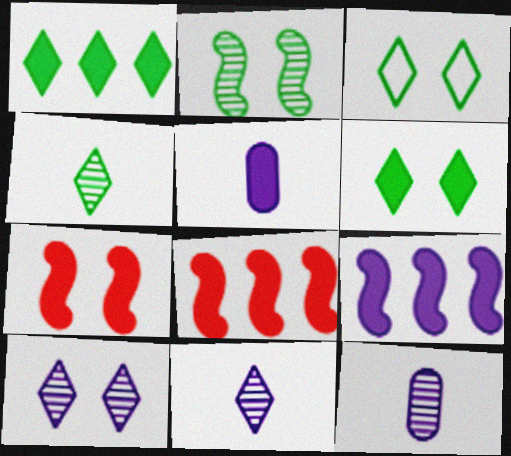[[1, 3, 4], 
[1, 5, 7], 
[3, 8, 12], 
[5, 6, 8]]